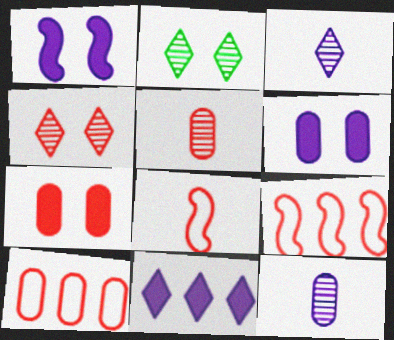[[5, 7, 10]]